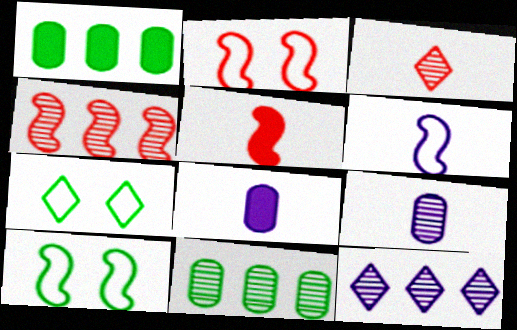[[2, 4, 5], 
[4, 7, 8], 
[4, 11, 12]]